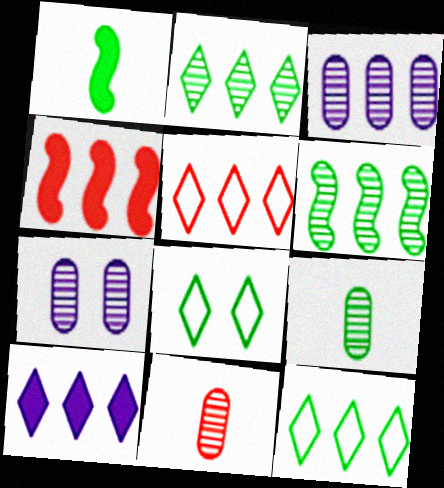[[1, 5, 7], 
[2, 5, 10], 
[3, 4, 12]]